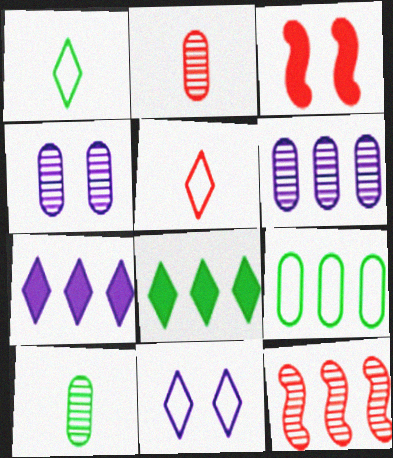[[1, 3, 6], 
[7, 9, 12]]